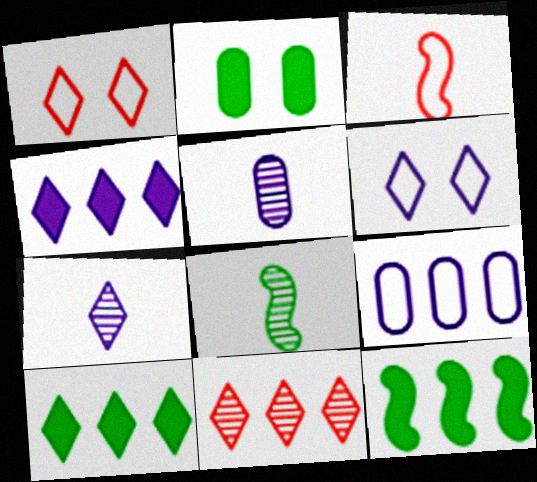[[1, 5, 12], 
[1, 7, 10], 
[4, 6, 7], 
[9, 11, 12]]